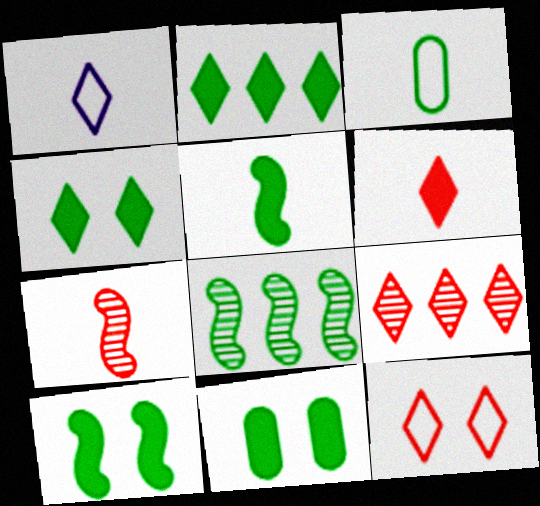[[1, 4, 9], 
[2, 5, 11], 
[3, 4, 8], 
[4, 10, 11], 
[6, 9, 12]]